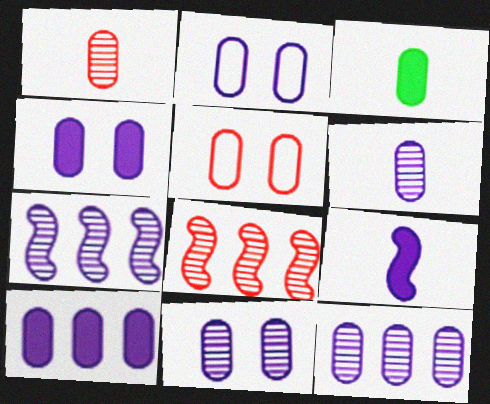[[2, 4, 11], 
[2, 6, 10], 
[3, 5, 12], 
[6, 11, 12]]